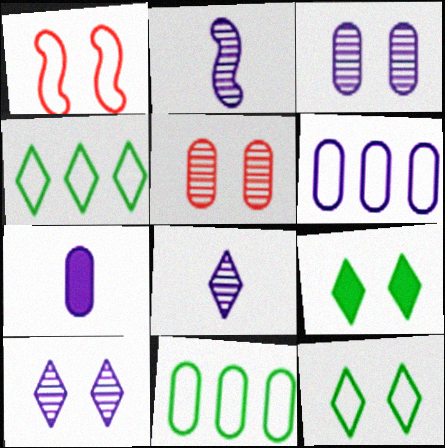[[1, 3, 9], 
[3, 6, 7], 
[5, 7, 11]]